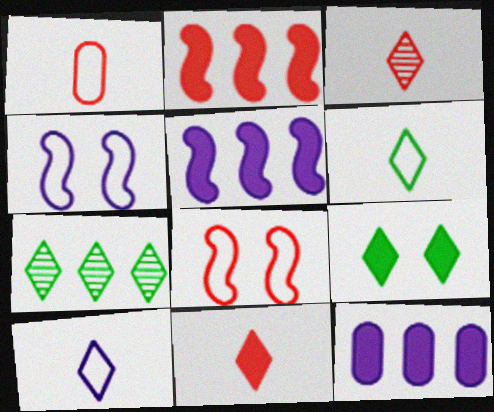[[6, 7, 9]]